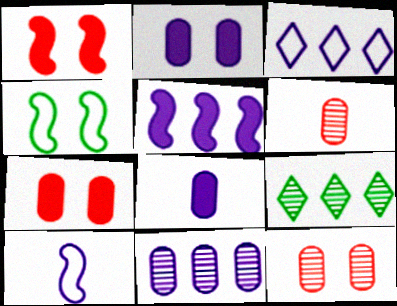[[3, 5, 11], 
[7, 9, 10]]